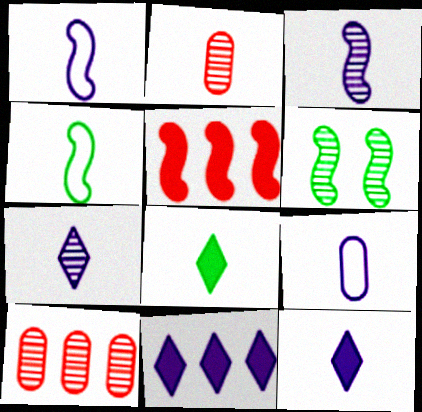[[1, 2, 8], 
[1, 5, 6], 
[2, 4, 12], 
[3, 9, 12], 
[6, 7, 10]]